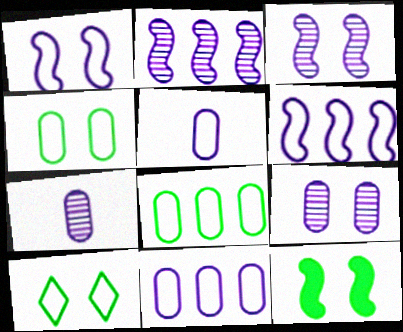[]